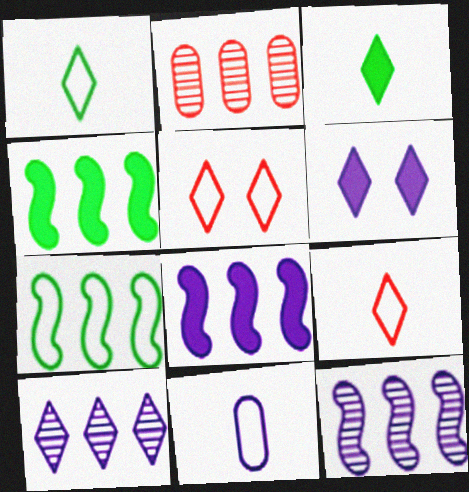[[3, 5, 10], 
[5, 7, 11], 
[6, 11, 12]]